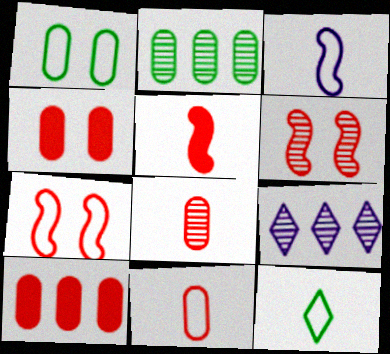[[1, 5, 9], 
[3, 11, 12]]